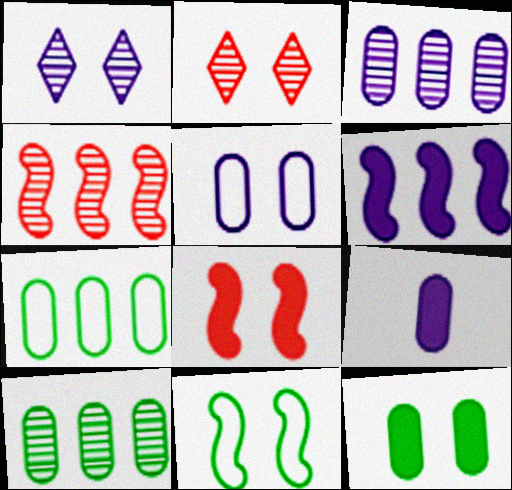[[3, 5, 9]]